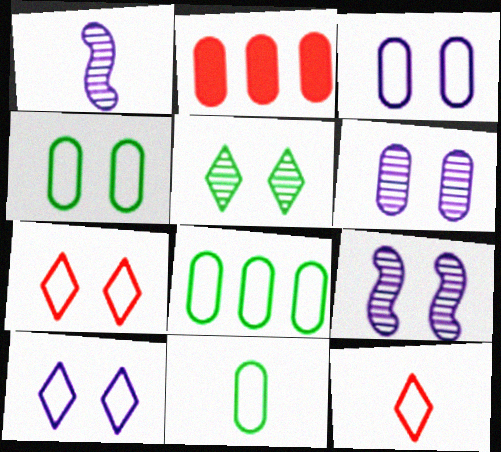[[2, 6, 11], 
[4, 8, 11]]